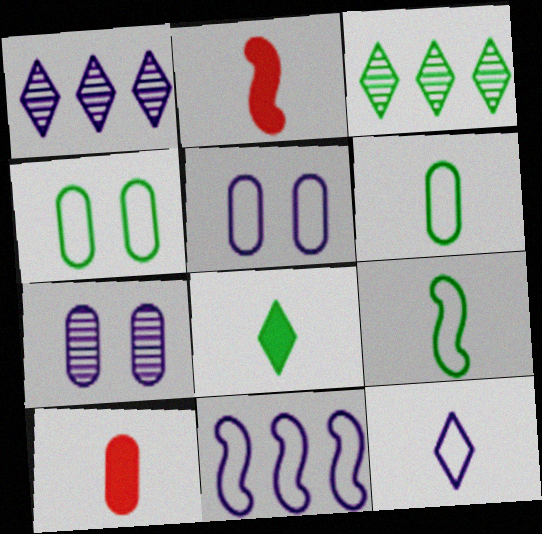[[1, 2, 4], 
[2, 3, 5], 
[5, 11, 12]]